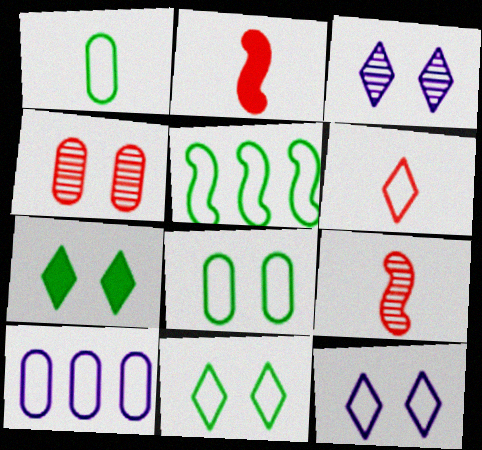[[1, 5, 11], 
[7, 9, 10]]